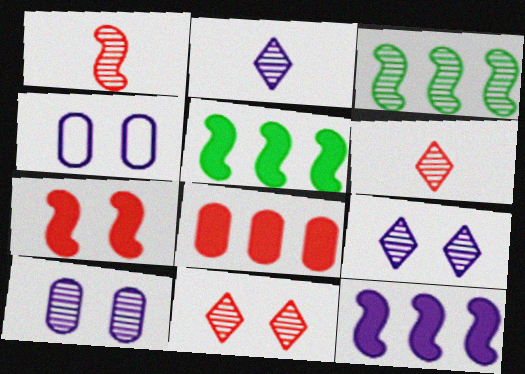[[2, 4, 12], 
[3, 6, 10], 
[4, 5, 6]]